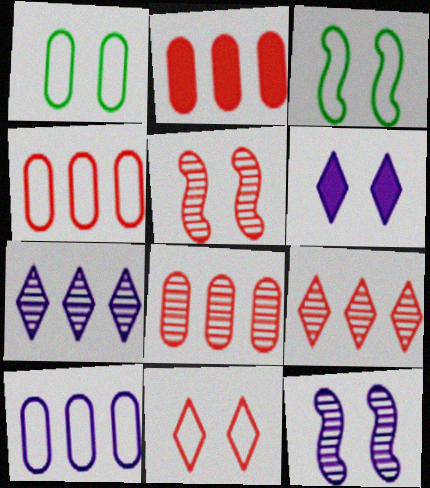[[1, 5, 6], 
[2, 4, 8]]